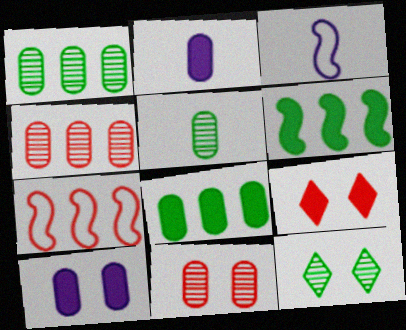[[1, 3, 9], 
[2, 6, 9], 
[2, 7, 12]]